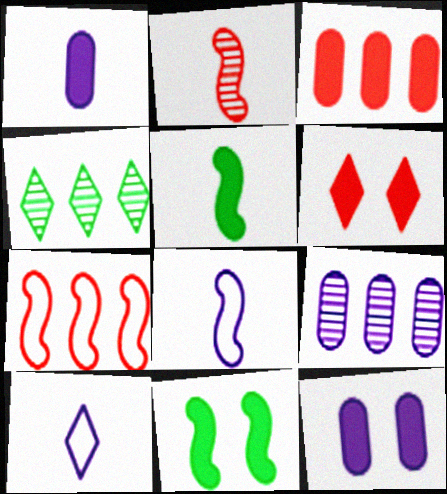[[2, 5, 8], 
[4, 6, 10], 
[6, 11, 12]]